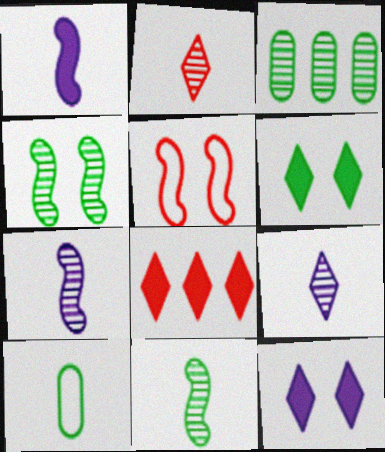[[1, 2, 10]]